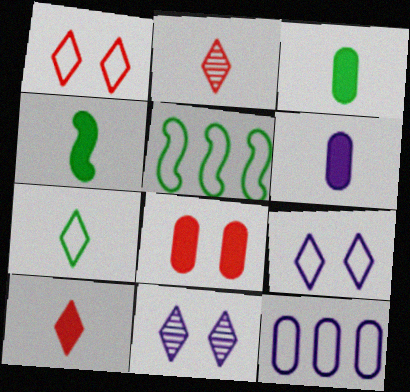[[4, 6, 10]]